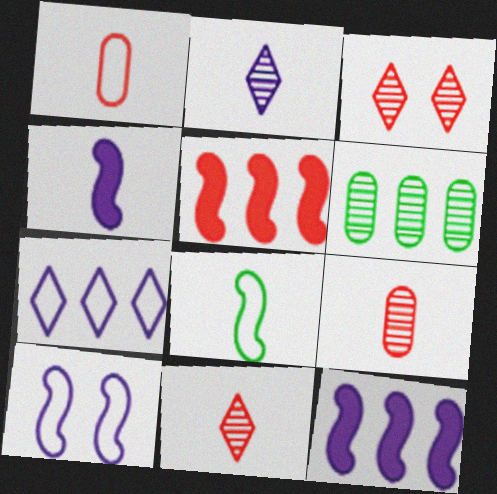[[1, 3, 5], 
[5, 6, 7]]